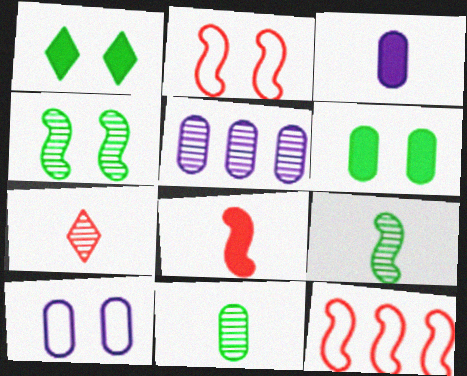[[3, 5, 10], 
[4, 5, 7]]